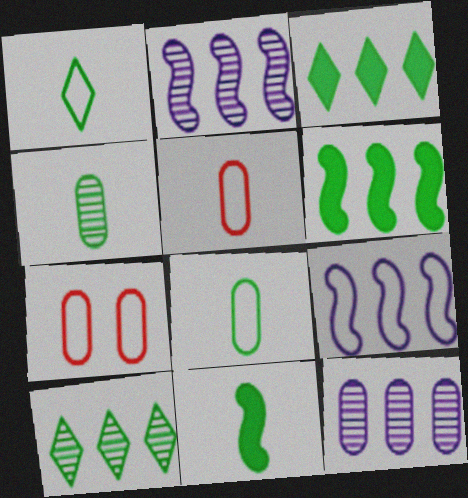[[1, 4, 11], 
[1, 7, 9]]